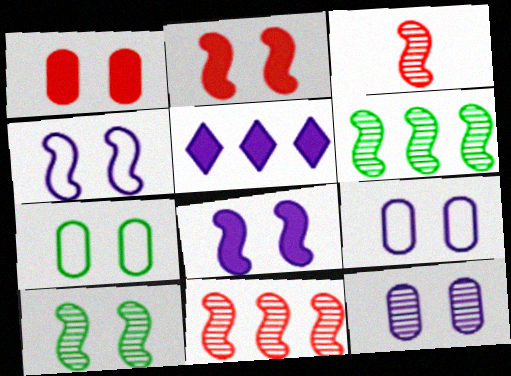[[1, 7, 12], 
[2, 4, 10], 
[3, 5, 7]]